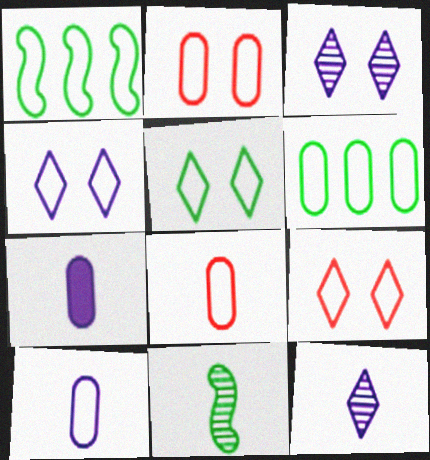[[1, 4, 8], 
[1, 9, 10], 
[2, 6, 10], 
[4, 5, 9]]